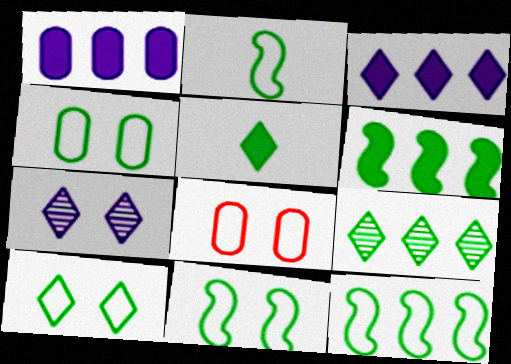[[2, 11, 12], 
[4, 10, 11], 
[5, 9, 10]]